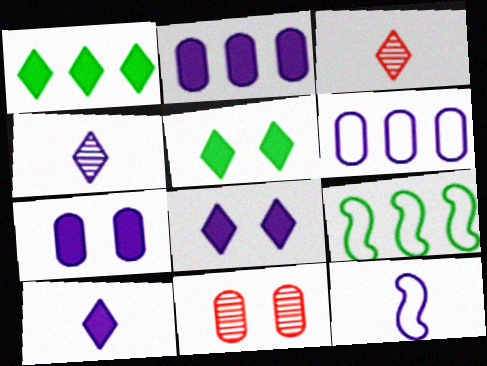[[1, 11, 12], 
[3, 7, 9], 
[9, 10, 11]]